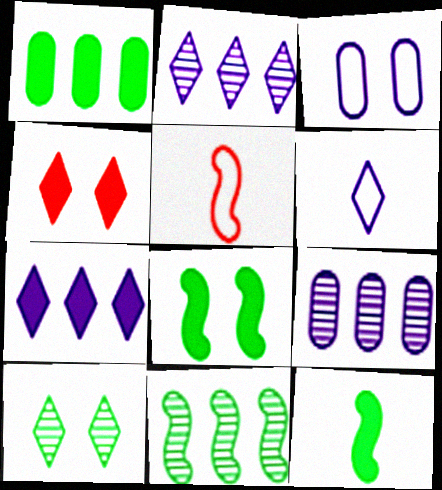[]